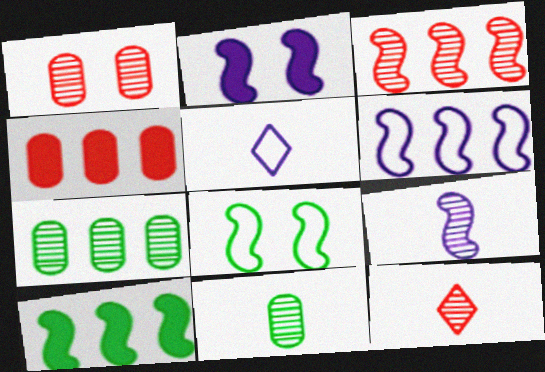[[1, 3, 12], 
[1, 5, 10], 
[2, 6, 9], 
[3, 6, 10], 
[9, 11, 12]]